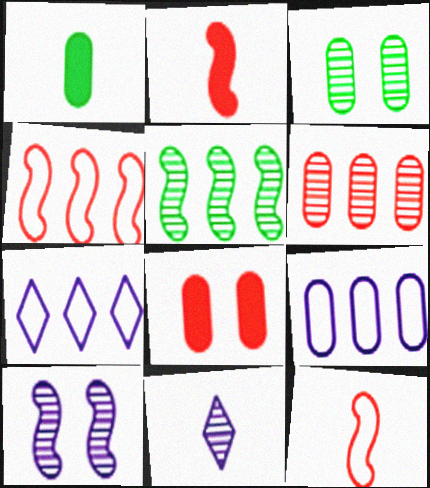[[1, 11, 12], 
[2, 3, 7]]